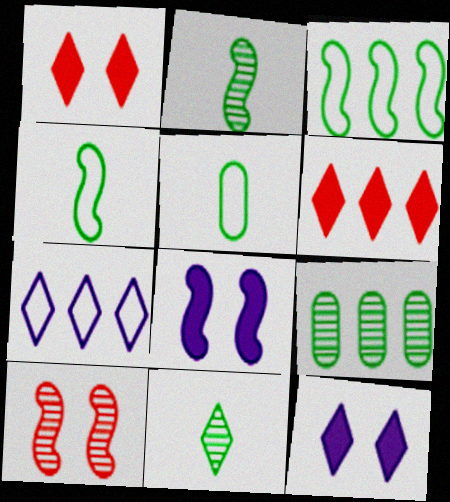[[1, 7, 11]]